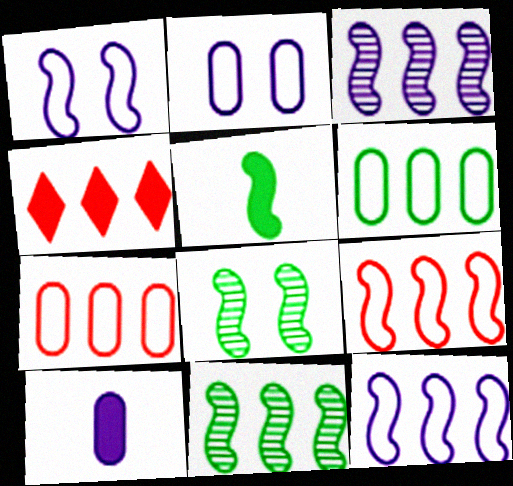[[3, 4, 6]]